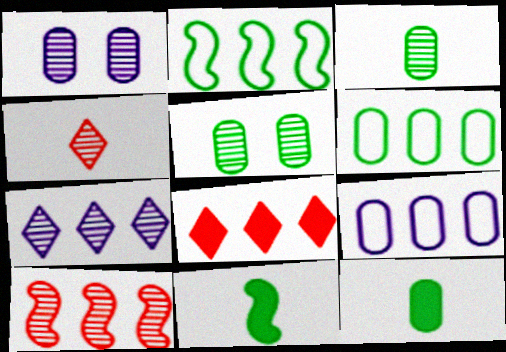[[5, 6, 12]]